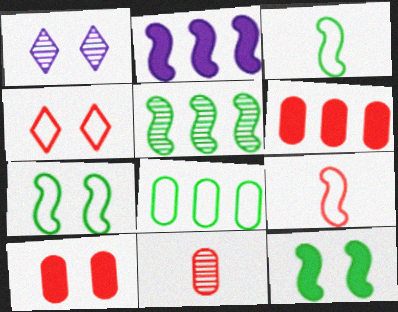[[1, 3, 6], 
[1, 5, 11], 
[1, 7, 10], 
[3, 5, 12]]